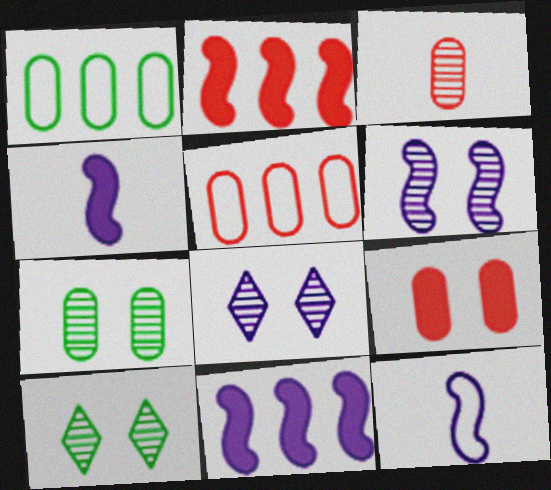[[3, 5, 9], 
[4, 5, 10], 
[6, 11, 12]]